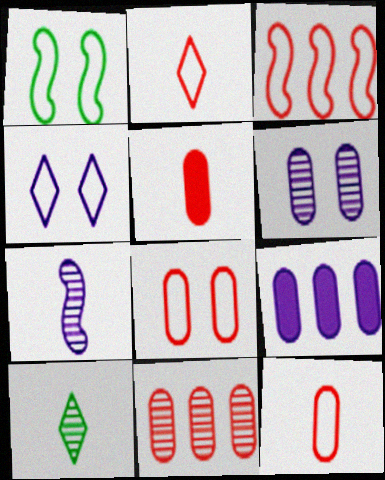[[1, 4, 8], 
[2, 3, 8], 
[4, 7, 9], 
[5, 8, 11]]